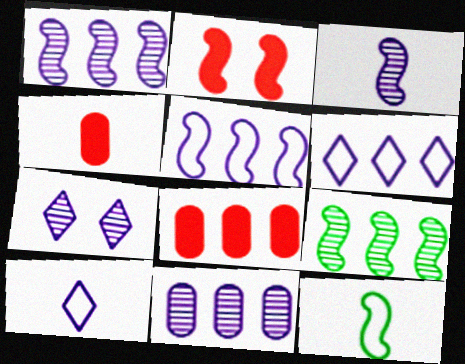[[1, 2, 12], 
[3, 7, 11], 
[6, 8, 9], 
[7, 8, 12]]